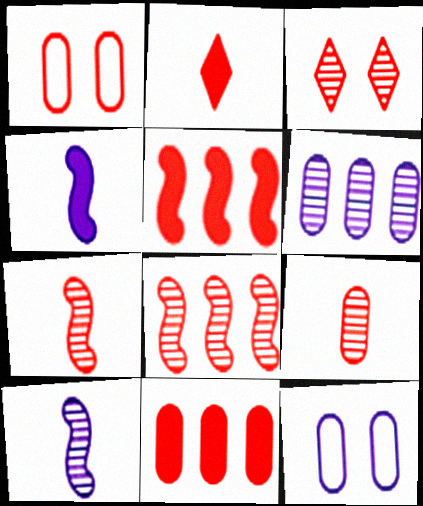[[1, 2, 8], 
[1, 9, 11], 
[3, 8, 9]]